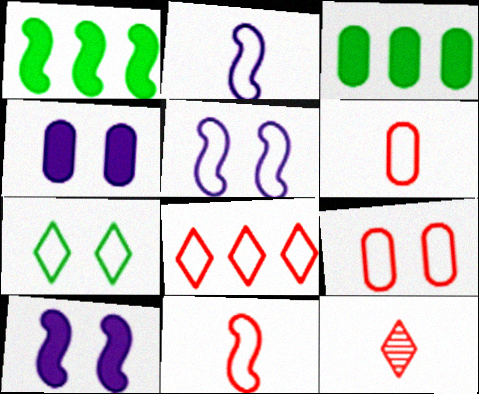[[3, 5, 12], 
[5, 7, 9], 
[8, 9, 11]]